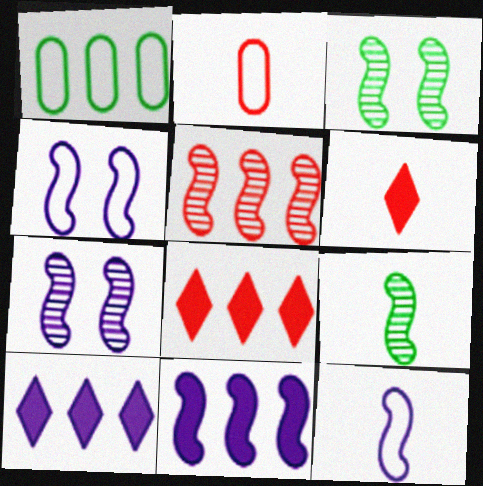[[1, 5, 10], 
[1, 6, 7], 
[2, 3, 10], 
[5, 7, 9], 
[7, 11, 12]]